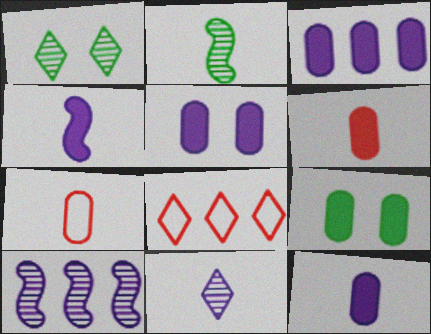[[2, 5, 8], 
[3, 5, 12], 
[3, 6, 9]]